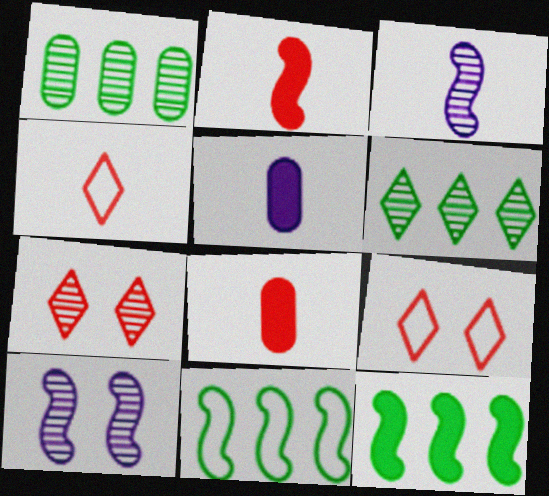[[1, 3, 7], 
[2, 10, 11], 
[5, 7, 11]]